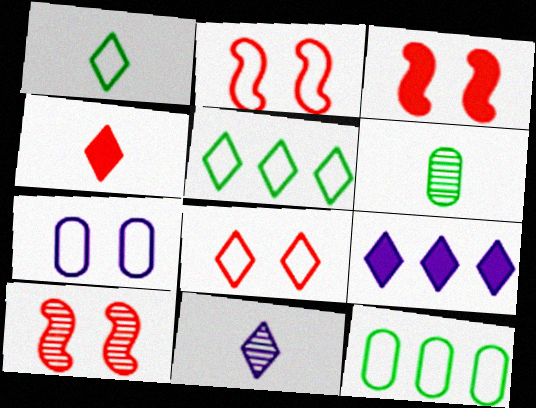[[1, 4, 11], 
[2, 3, 10], 
[2, 6, 9], 
[3, 11, 12]]